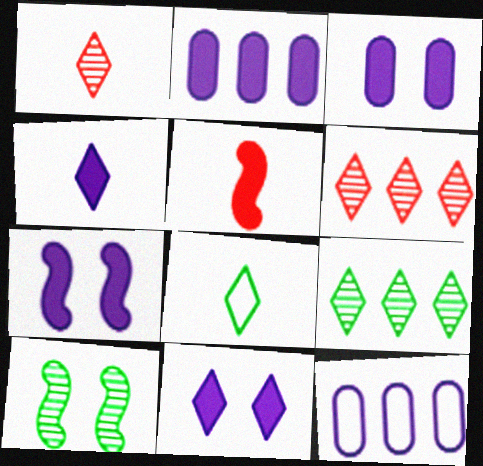[[1, 4, 8], 
[2, 4, 7], 
[3, 7, 11], 
[6, 8, 11]]